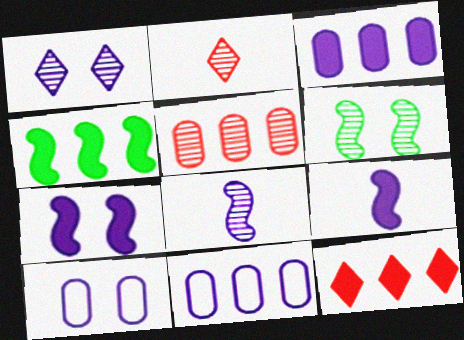[[1, 7, 10], 
[1, 9, 11], 
[2, 4, 10], 
[3, 4, 12]]